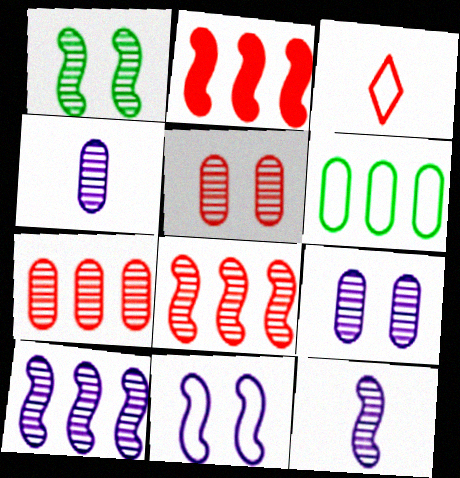[[1, 8, 12], 
[2, 3, 5], 
[3, 6, 11]]